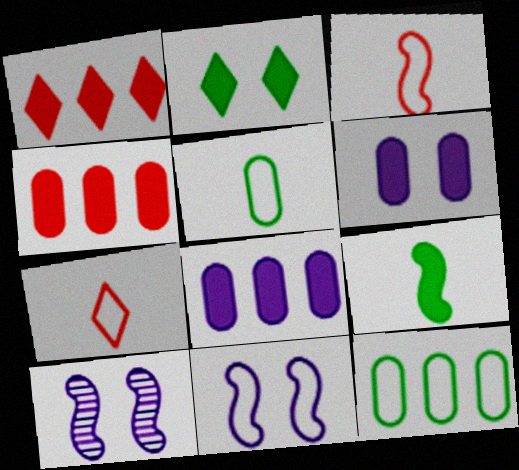[[1, 5, 10], 
[1, 6, 9], 
[7, 11, 12]]